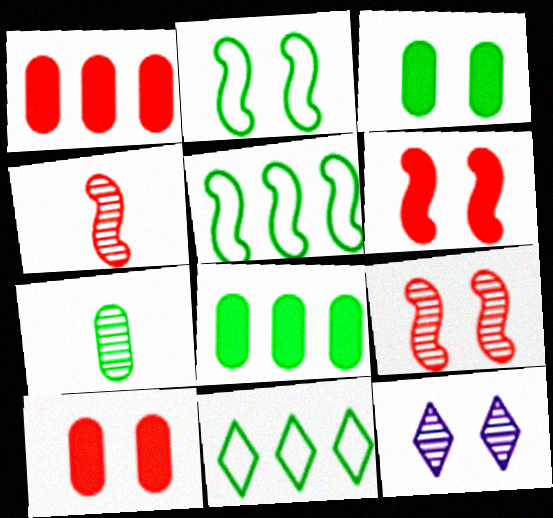[[2, 10, 12]]